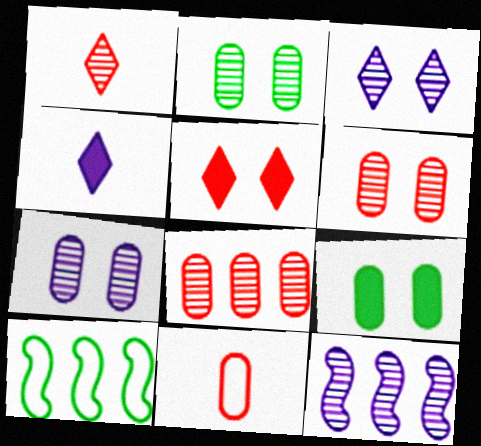[[1, 2, 12], 
[2, 6, 7], 
[4, 6, 10]]